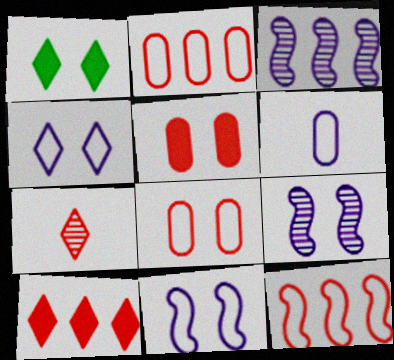[[1, 8, 9], 
[5, 7, 12]]